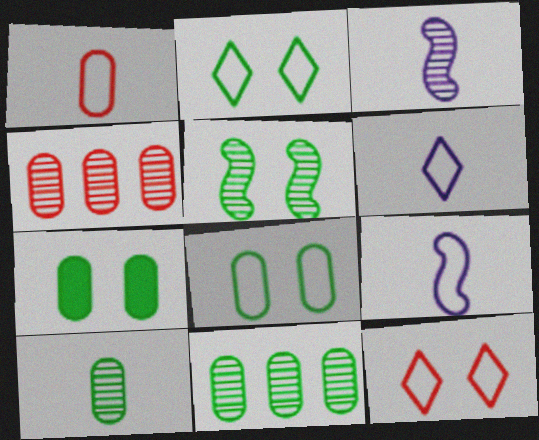[[2, 5, 7]]